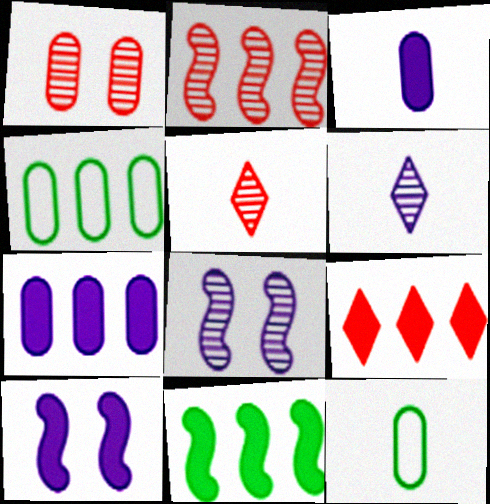[[1, 2, 5], 
[1, 3, 4], 
[1, 7, 12], 
[4, 5, 10], 
[7, 9, 11], 
[8, 9, 12]]